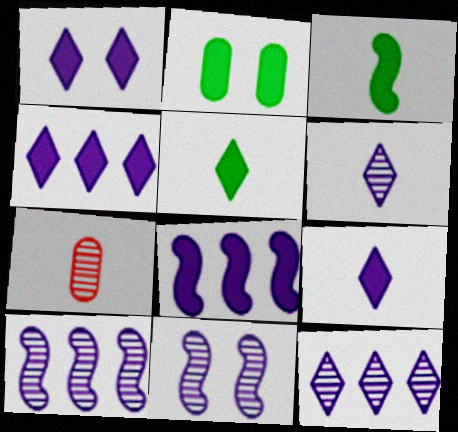[[1, 4, 9]]